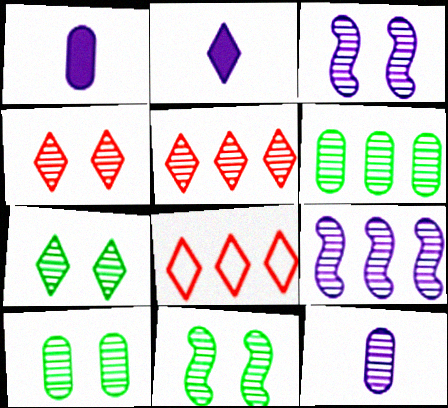[[1, 8, 11], 
[2, 7, 8], 
[3, 4, 10], 
[5, 6, 9], 
[5, 11, 12], 
[7, 10, 11]]